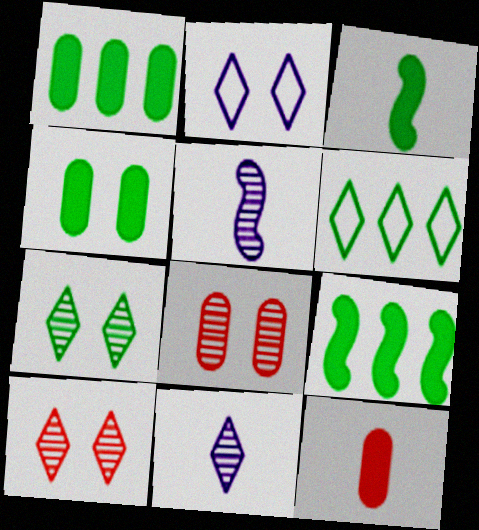[]